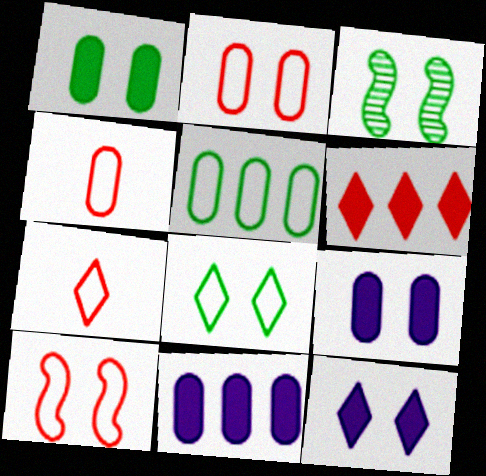[[1, 3, 8], 
[2, 3, 12], 
[3, 7, 11]]